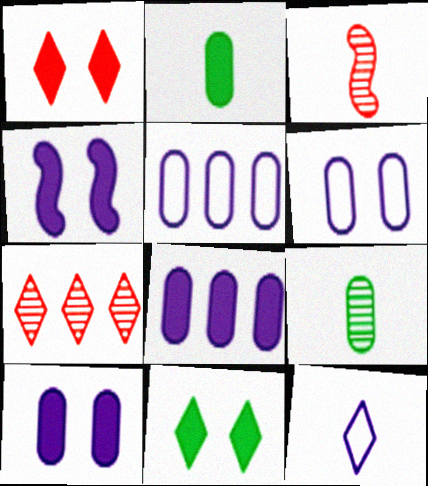[[2, 3, 12], 
[3, 5, 11], 
[7, 11, 12]]